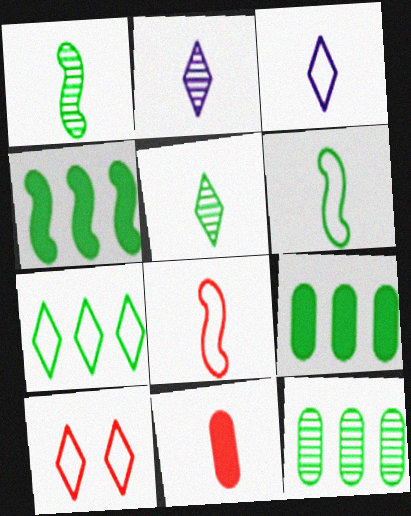[[1, 3, 11], 
[2, 6, 11], 
[3, 7, 10], 
[4, 7, 12]]